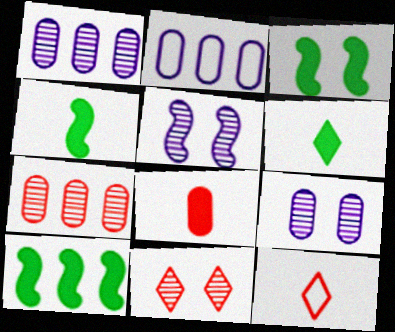[[1, 3, 12], 
[2, 4, 11], 
[3, 4, 10], 
[9, 10, 12]]